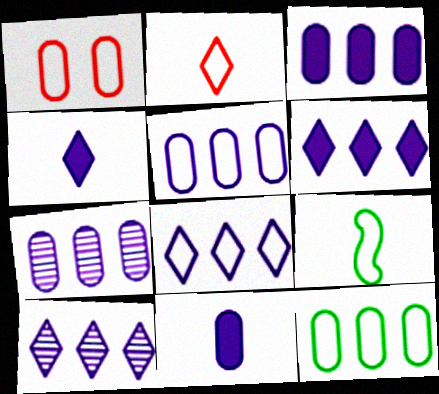[[1, 8, 9], 
[3, 5, 7], 
[6, 8, 10]]